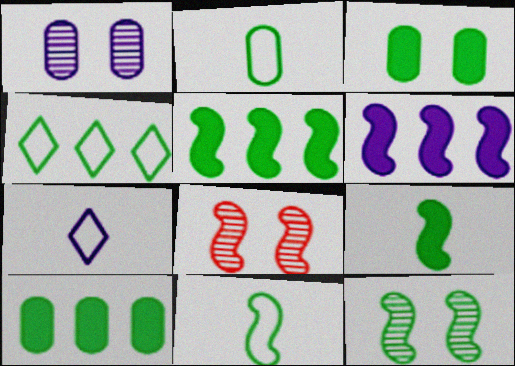[[1, 6, 7], 
[5, 11, 12], 
[6, 8, 11], 
[7, 8, 10]]